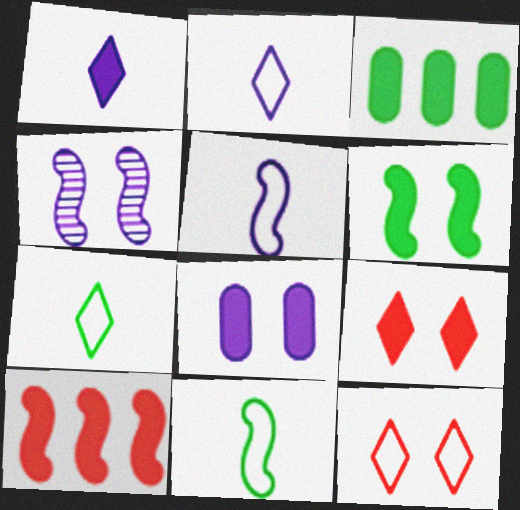[[4, 10, 11], 
[6, 8, 9]]